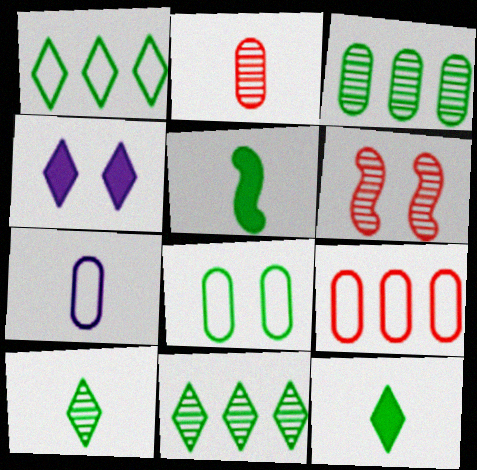[[4, 6, 8], 
[5, 8, 11], 
[7, 8, 9]]